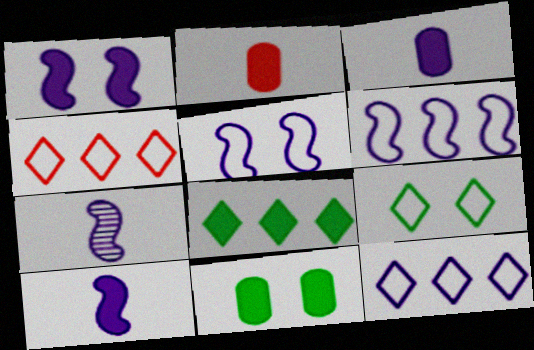[[1, 2, 8], 
[1, 6, 7], 
[4, 7, 11]]